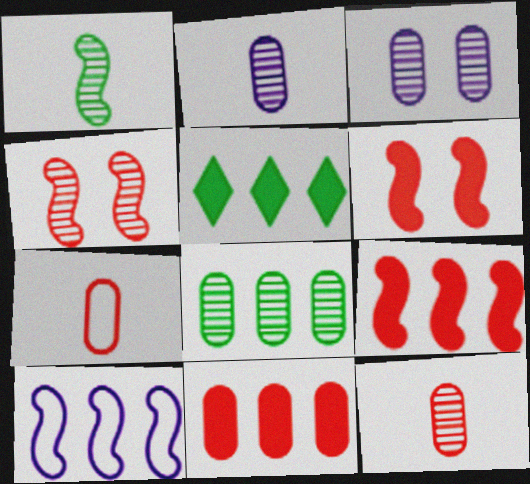[[1, 6, 10], 
[3, 8, 12]]